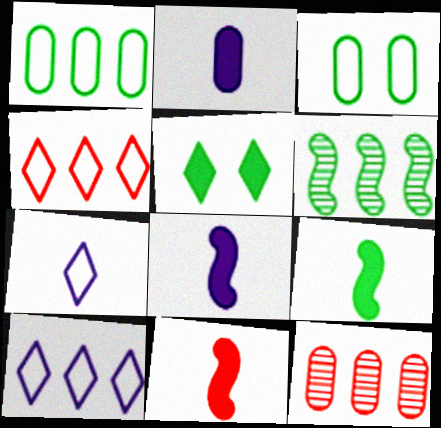[[2, 3, 12], 
[8, 9, 11]]